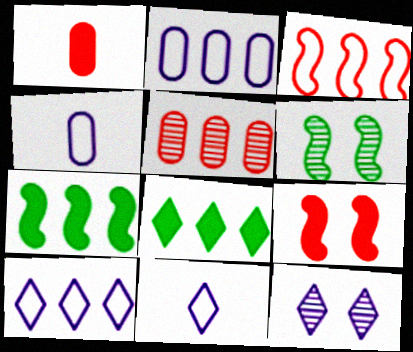[[1, 6, 10], 
[5, 7, 10]]